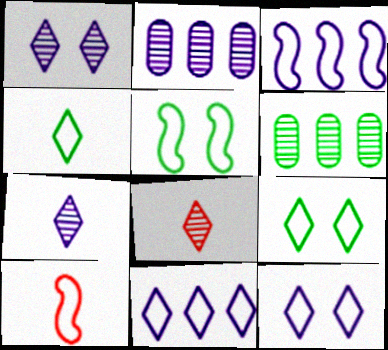[[3, 5, 10]]